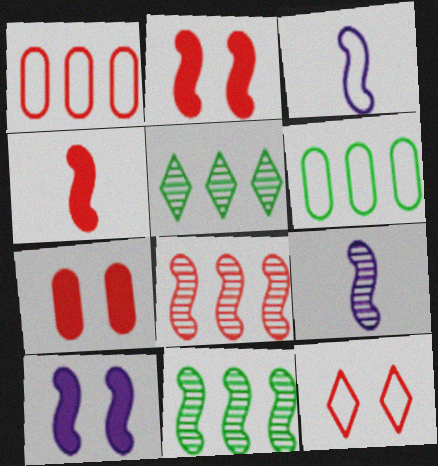[[2, 3, 11], 
[3, 5, 7], 
[3, 6, 12]]